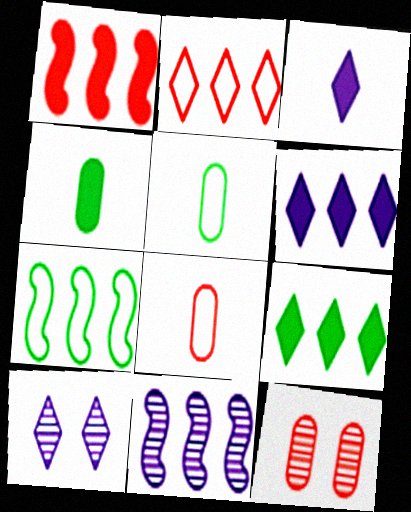[[1, 5, 10], 
[1, 7, 11], 
[3, 7, 12]]